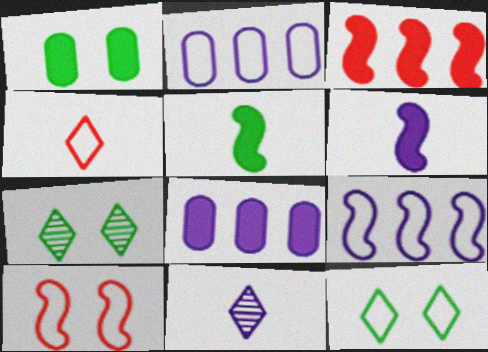[]